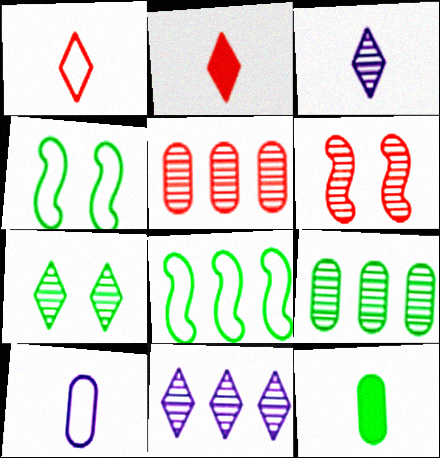[[3, 6, 9], 
[7, 8, 12]]